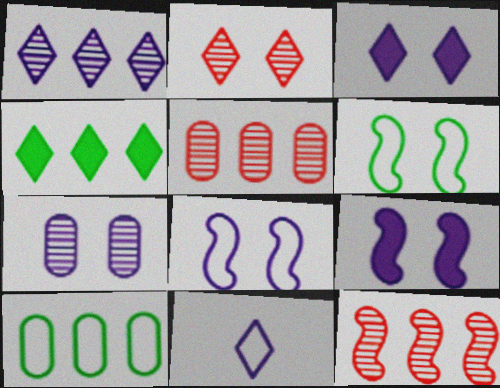[[1, 3, 11], 
[2, 4, 11], 
[3, 7, 8]]